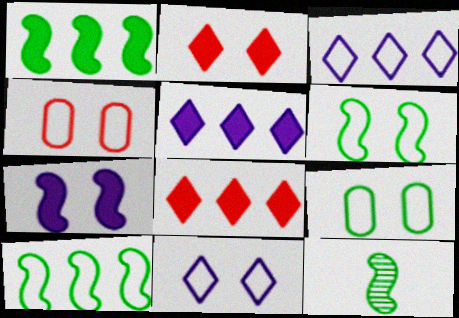[[1, 6, 12], 
[4, 5, 12], 
[4, 6, 11]]